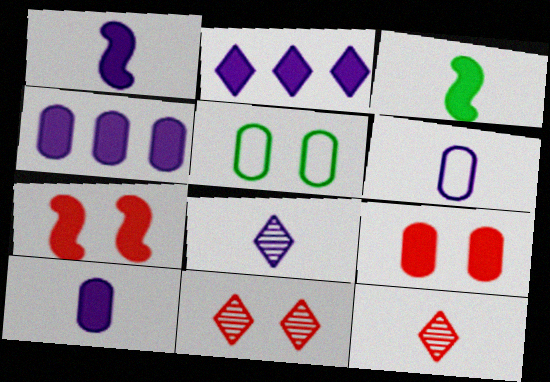[[1, 6, 8], 
[2, 3, 9], 
[3, 6, 12]]